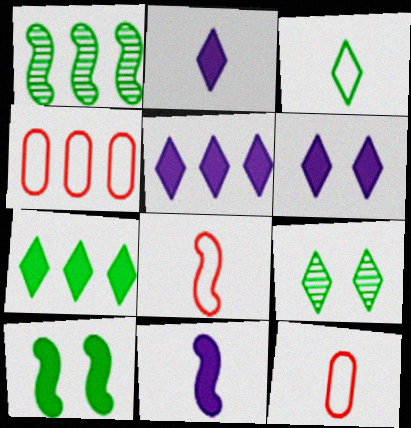[[1, 4, 5], 
[1, 6, 12], 
[2, 5, 6], 
[3, 7, 9], 
[4, 9, 11]]